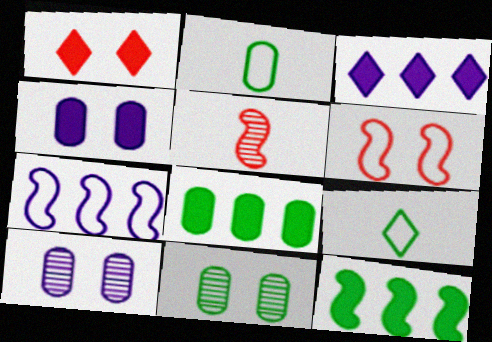[[2, 8, 11], 
[9, 11, 12]]